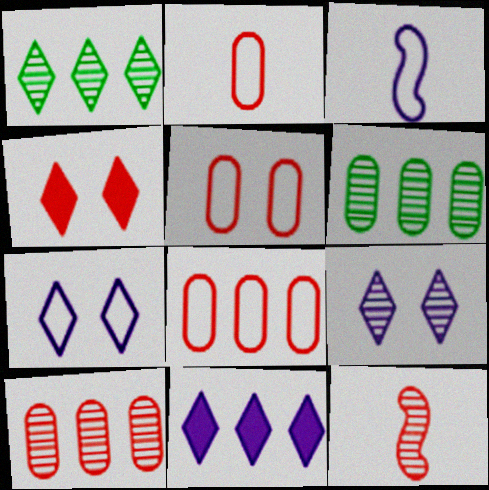[[2, 5, 8], 
[3, 4, 6], 
[4, 8, 12], 
[6, 9, 12]]